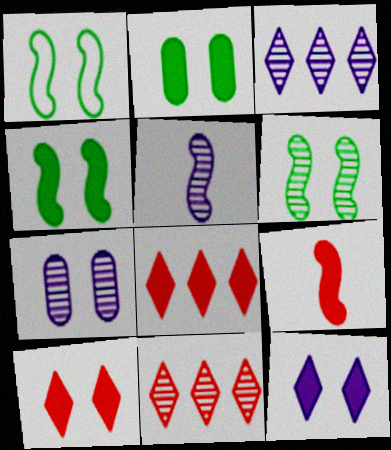[[1, 4, 6], 
[1, 7, 10], 
[3, 5, 7]]